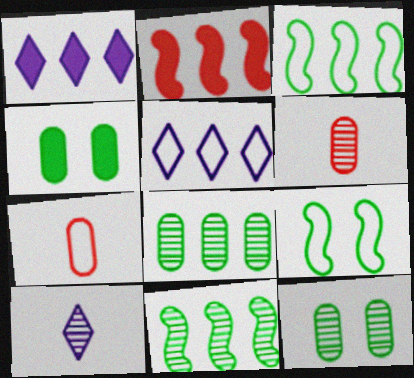[[1, 6, 9], 
[2, 5, 8], 
[5, 7, 9]]